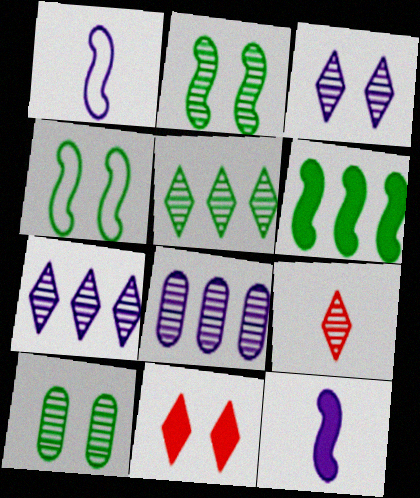[[2, 8, 9], 
[3, 5, 9]]